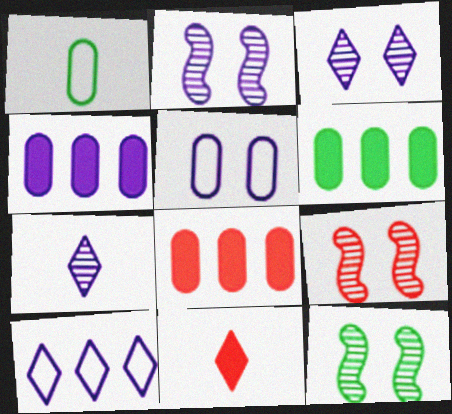[[2, 9, 12], 
[4, 6, 8]]